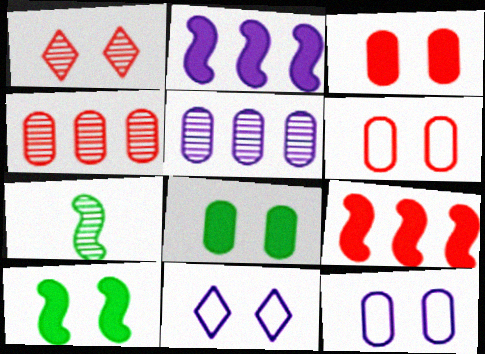[[1, 5, 7], 
[1, 10, 12]]